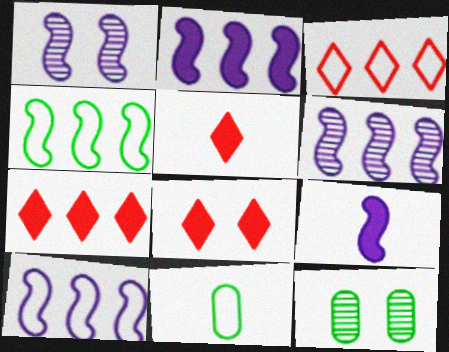[[1, 7, 11], 
[1, 9, 10], 
[2, 6, 10], 
[3, 9, 12], 
[5, 7, 8], 
[5, 10, 12], 
[6, 8, 11]]